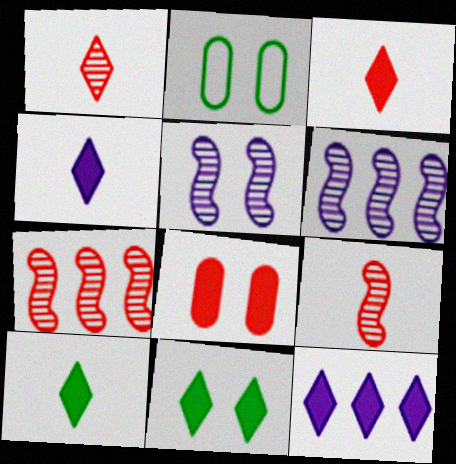[[2, 3, 6], 
[2, 4, 7], 
[2, 9, 12], 
[3, 4, 10], 
[3, 11, 12]]